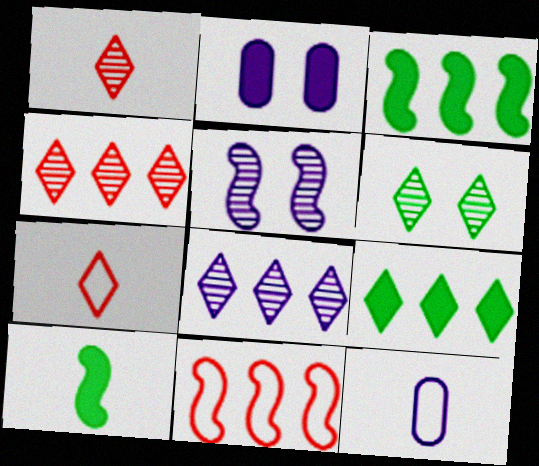[[1, 6, 8], 
[1, 10, 12], 
[5, 10, 11]]